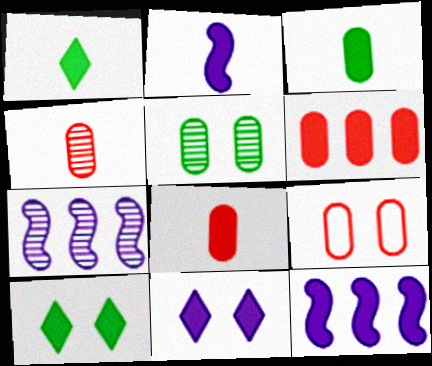[[1, 2, 8], 
[1, 7, 9], 
[2, 6, 10], 
[4, 6, 9], 
[8, 10, 12]]